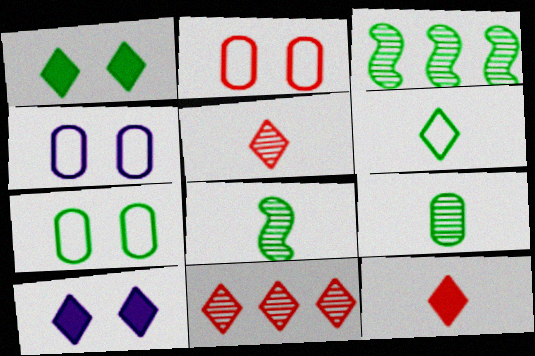[[2, 4, 7], 
[3, 4, 12], 
[6, 10, 11]]